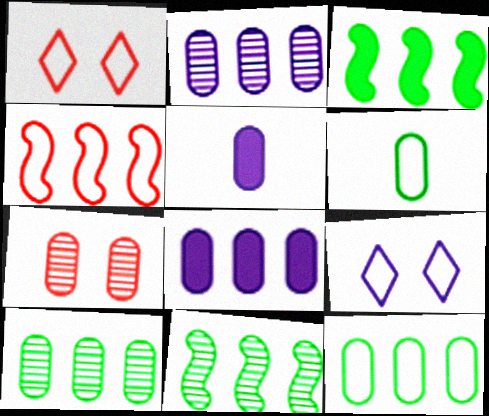[[1, 5, 11], 
[4, 6, 9], 
[5, 7, 12], 
[6, 7, 8]]